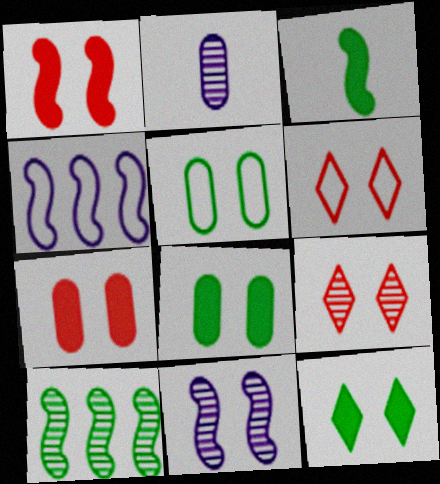[[2, 9, 10], 
[6, 8, 11]]